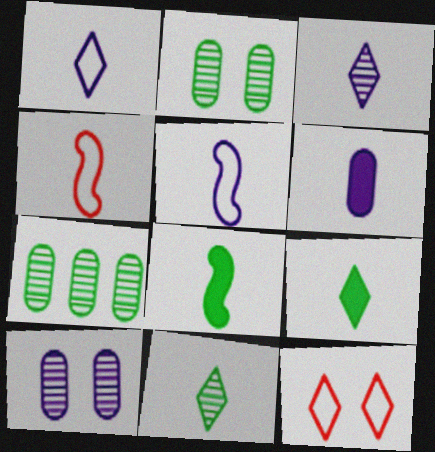[[3, 5, 6], 
[4, 6, 11]]